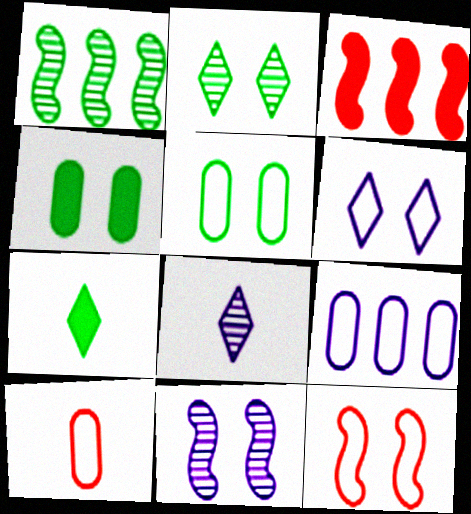[[1, 5, 7], 
[3, 5, 8], 
[5, 6, 12], 
[5, 9, 10]]